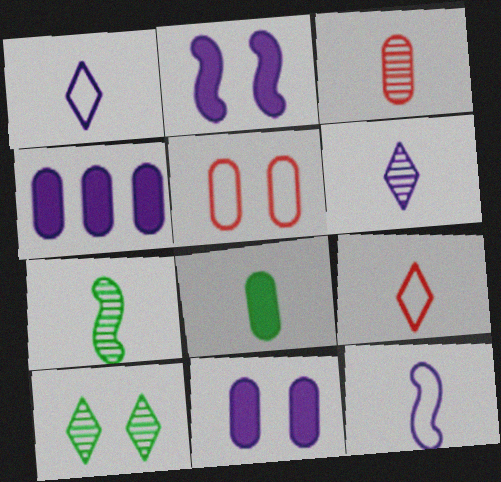[[2, 5, 10], 
[3, 6, 7]]